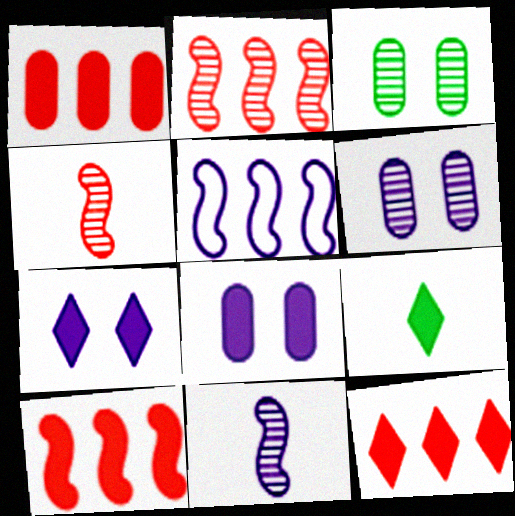[[1, 10, 12], 
[7, 9, 12], 
[8, 9, 10]]